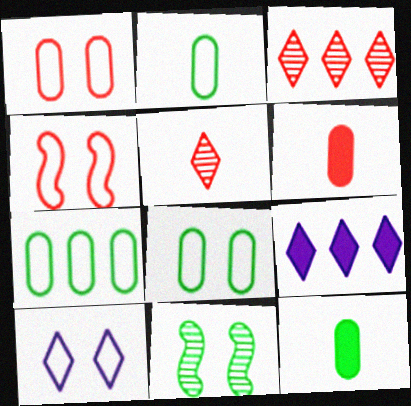[[2, 7, 8], 
[3, 4, 6], 
[4, 8, 10]]